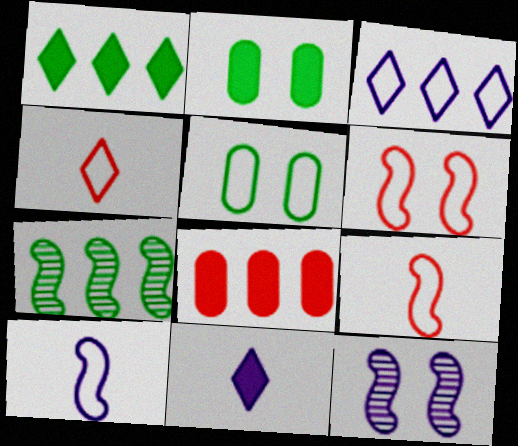[[3, 5, 9], 
[3, 7, 8]]